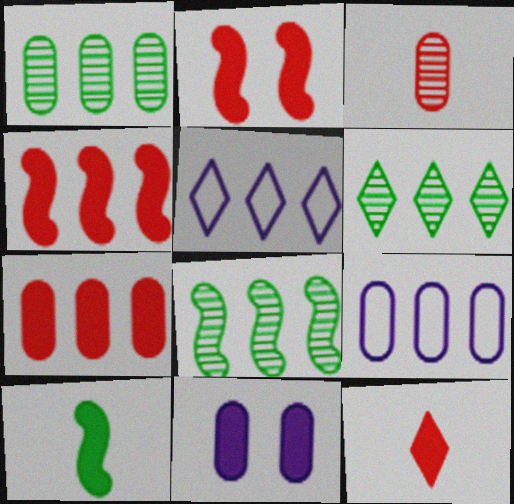[[1, 4, 5], 
[1, 6, 8], 
[1, 7, 9], 
[2, 7, 12], 
[4, 6, 9], 
[5, 7, 8]]